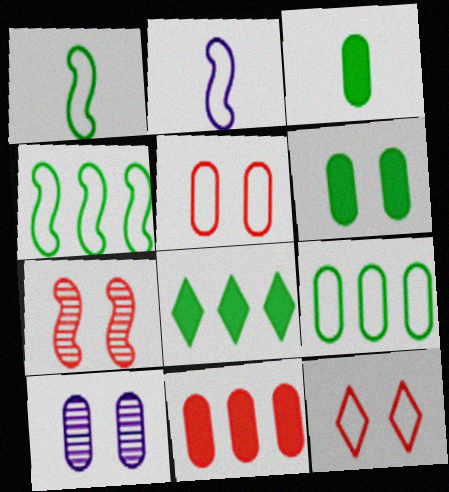[[2, 9, 12], 
[5, 6, 10]]